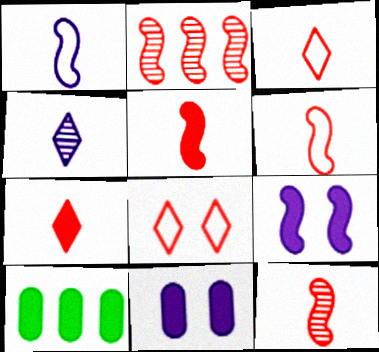[[5, 6, 12], 
[7, 9, 10]]